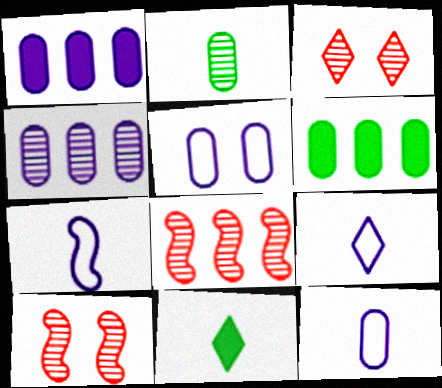[[3, 6, 7], 
[5, 8, 11], 
[6, 9, 10], 
[7, 9, 12]]